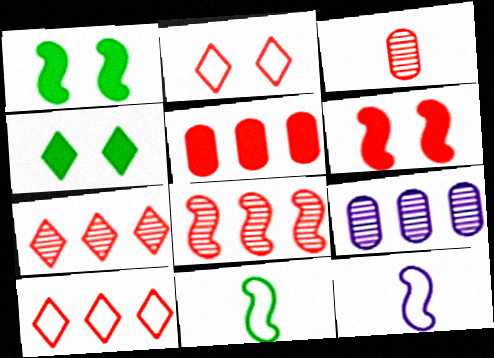[[1, 8, 12], 
[3, 6, 10], 
[5, 8, 10]]